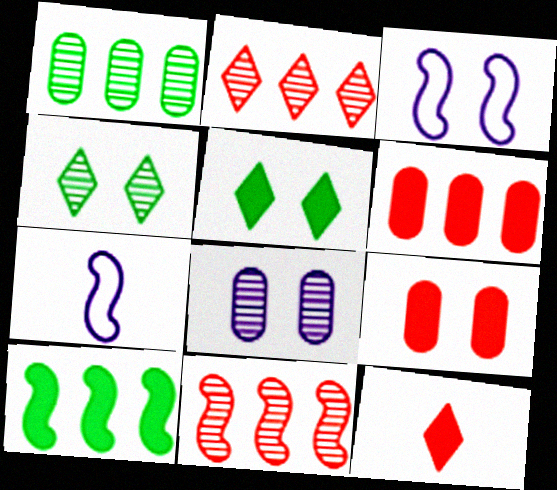[[1, 3, 12], 
[3, 4, 9], 
[4, 6, 7]]